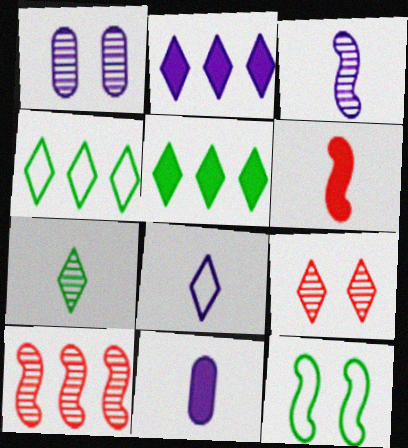[[1, 4, 6], 
[1, 7, 10], 
[3, 8, 11], 
[5, 8, 9]]